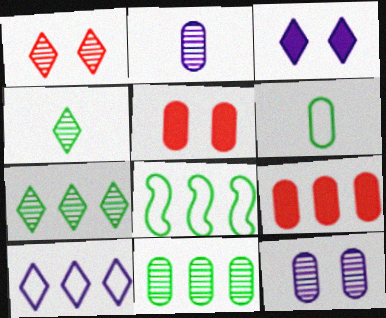[[6, 9, 12]]